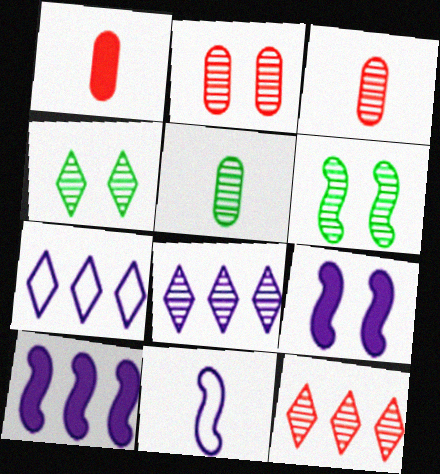[[1, 6, 7], 
[3, 6, 8]]